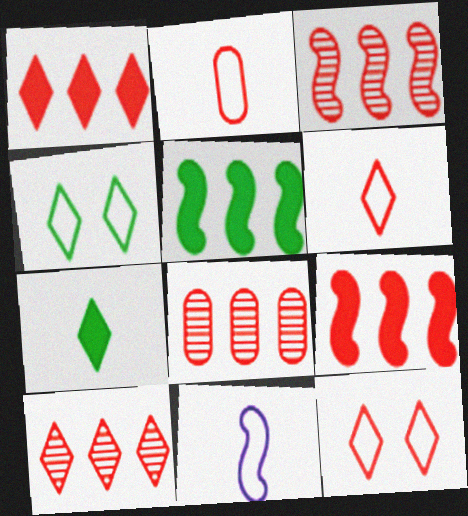[[3, 8, 10]]